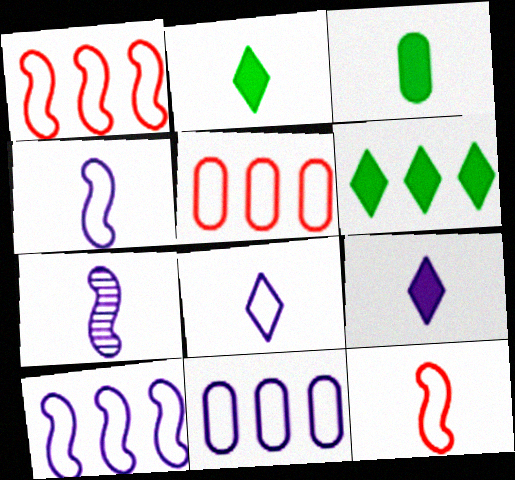[]